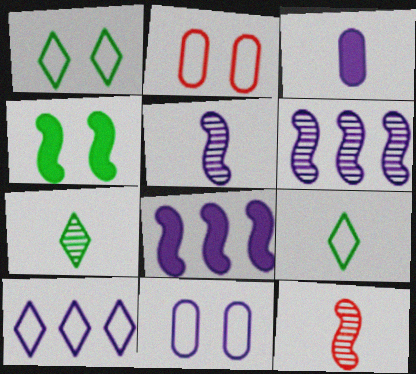[[2, 7, 8], 
[3, 9, 12]]